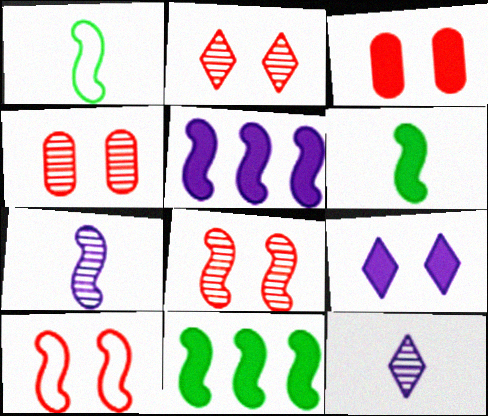[[1, 5, 8], 
[2, 3, 10], 
[2, 4, 8], 
[7, 10, 11]]